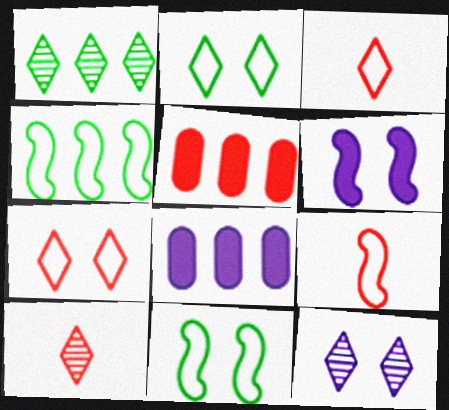[[1, 10, 12], 
[8, 10, 11]]